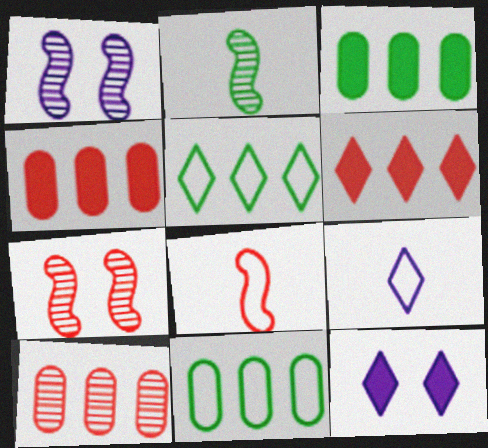[[3, 7, 9]]